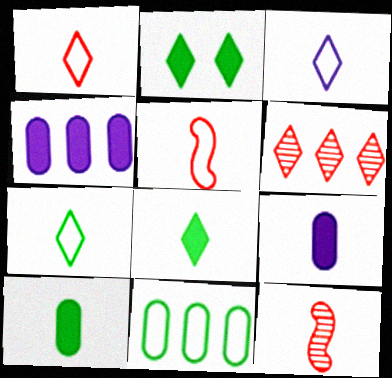[[1, 3, 7], 
[2, 3, 6], 
[3, 10, 12], 
[7, 9, 12]]